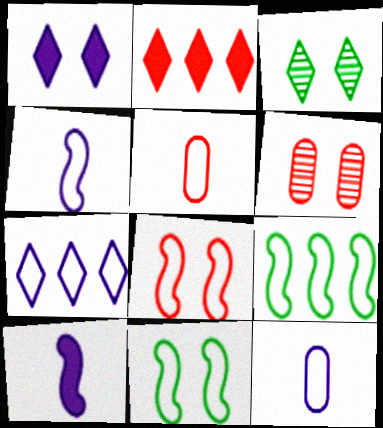[[1, 6, 11], 
[4, 8, 9], 
[5, 7, 11]]